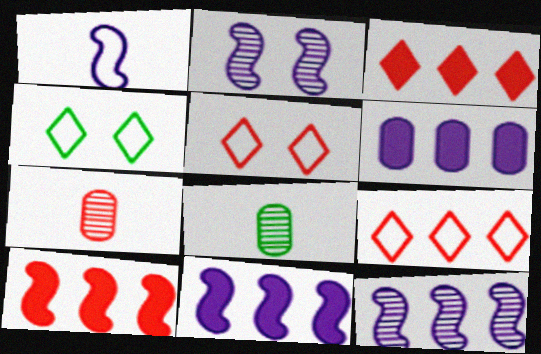[[1, 2, 11], 
[4, 7, 11], 
[5, 7, 10], 
[5, 8, 11]]